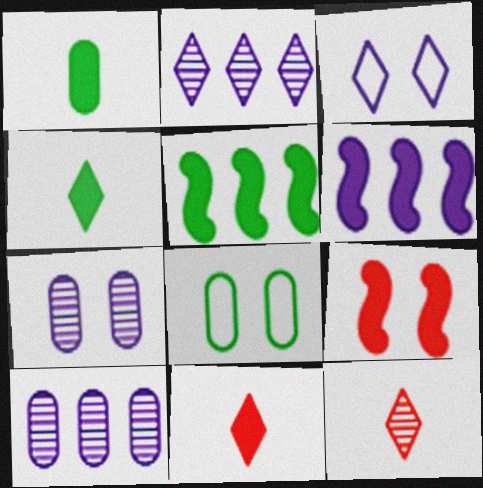[[6, 8, 12]]